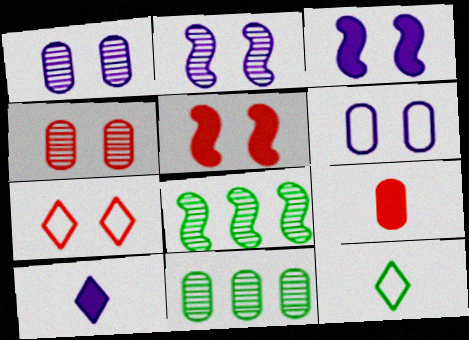[[4, 5, 7], 
[6, 9, 11]]